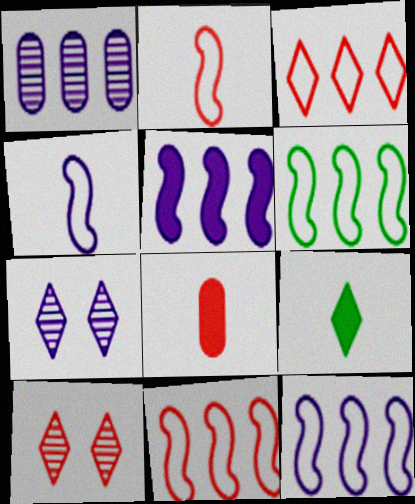[[3, 7, 9], 
[6, 7, 8], 
[6, 11, 12], 
[8, 10, 11]]